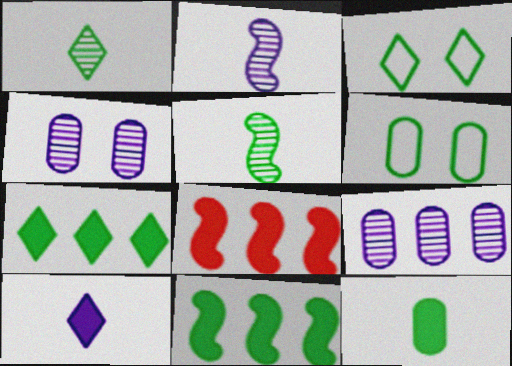[[1, 3, 7], 
[1, 6, 11], 
[5, 6, 7]]